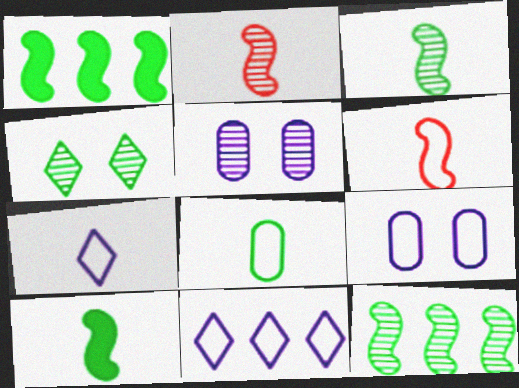[[1, 4, 8], 
[6, 7, 8]]